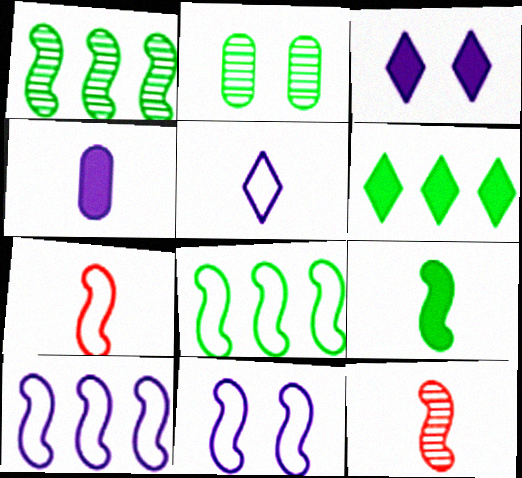[[7, 8, 11]]